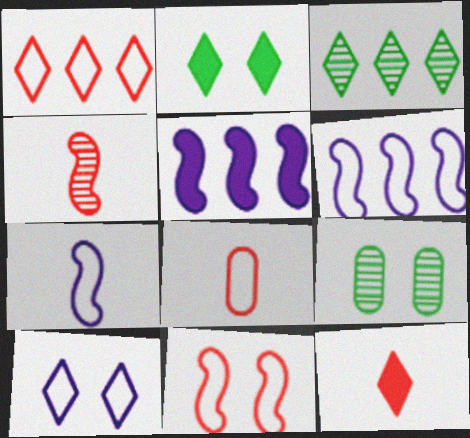[[1, 8, 11], 
[3, 10, 12], 
[4, 8, 12], 
[6, 9, 12]]